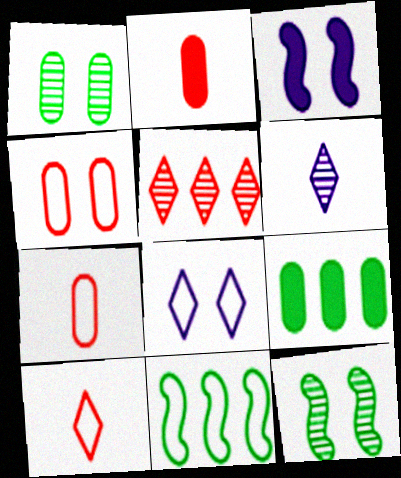[[7, 8, 11]]